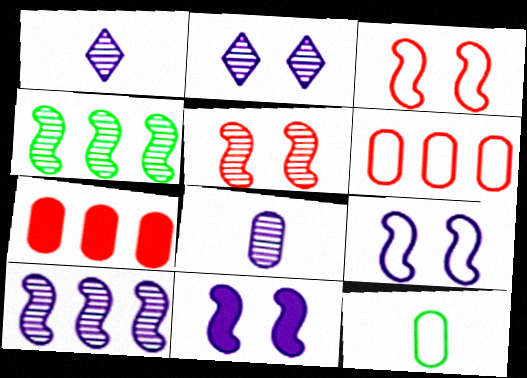[[2, 8, 10]]